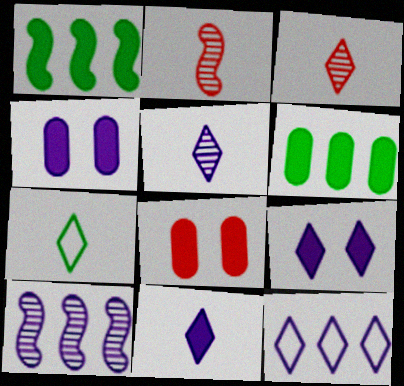[[1, 8, 11], 
[3, 7, 11], 
[5, 9, 12], 
[7, 8, 10]]